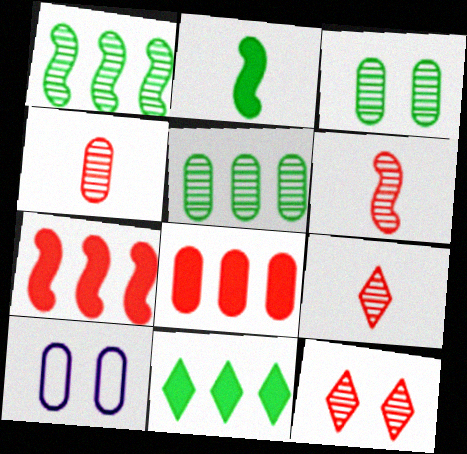[[4, 6, 9], 
[6, 10, 11]]